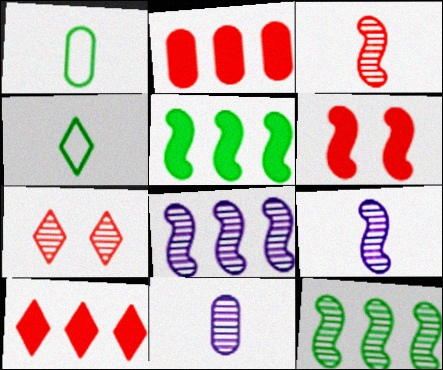[[7, 11, 12]]